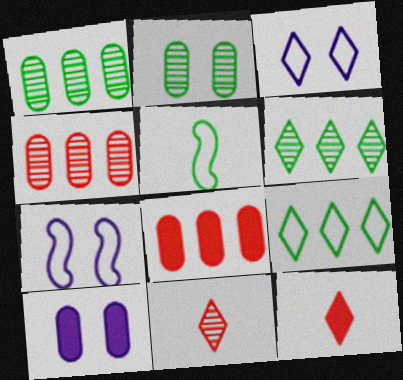[[1, 7, 12], 
[3, 6, 12]]